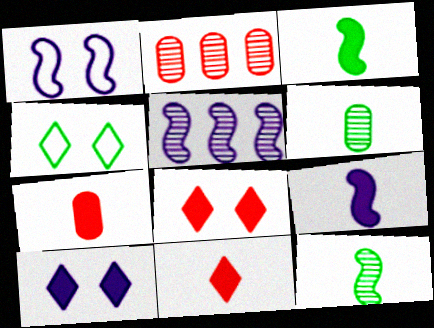[[1, 5, 9], 
[2, 4, 9], 
[4, 5, 7]]